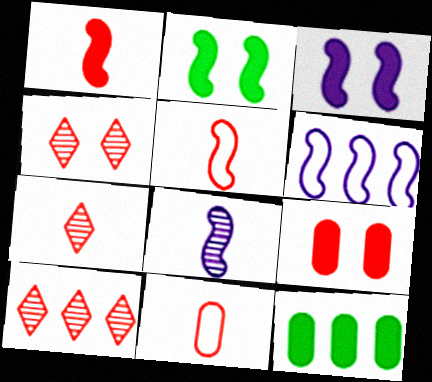[[1, 7, 11], 
[3, 6, 8], 
[4, 7, 10], 
[5, 9, 10], 
[6, 10, 12]]